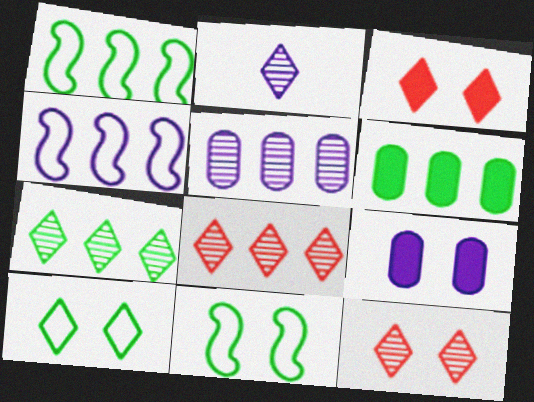[[1, 6, 7], 
[2, 4, 9], 
[2, 7, 12], 
[4, 6, 8], 
[9, 11, 12]]